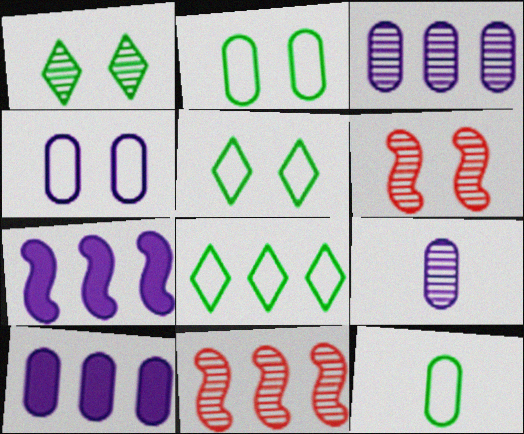[[1, 9, 11], 
[4, 9, 10], 
[8, 10, 11]]